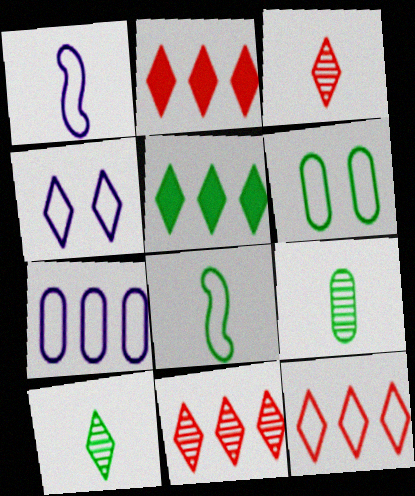[[1, 4, 7], 
[1, 6, 12], 
[2, 4, 10], 
[2, 11, 12], 
[3, 4, 5]]